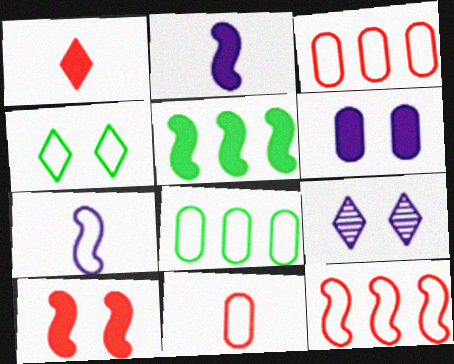[[1, 5, 6], 
[2, 5, 10], 
[3, 4, 7], 
[5, 9, 11]]